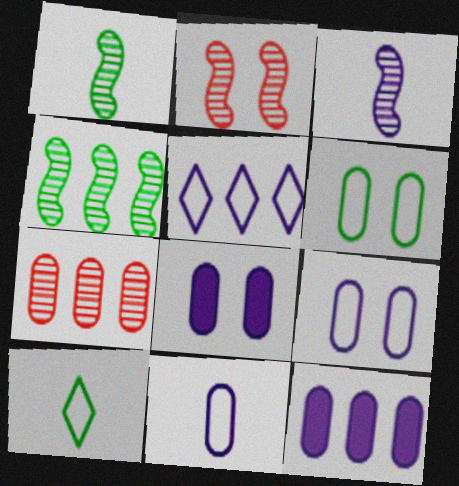[[2, 3, 4], 
[2, 10, 12], 
[3, 5, 8]]